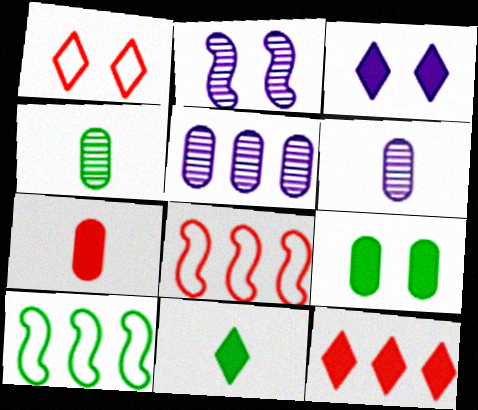[[1, 2, 9], 
[3, 4, 8], 
[3, 11, 12], 
[5, 10, 12]]